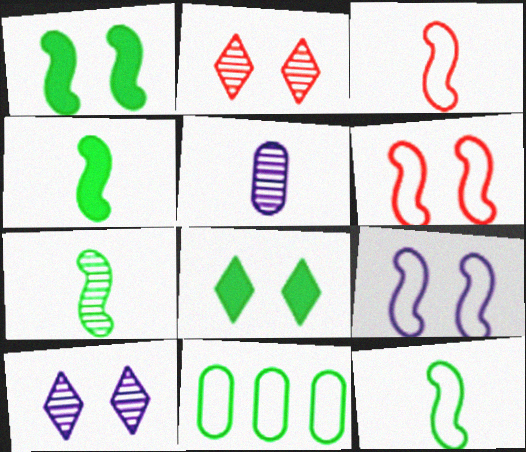[[4, 7, 12], 
[7, 8, 11]]